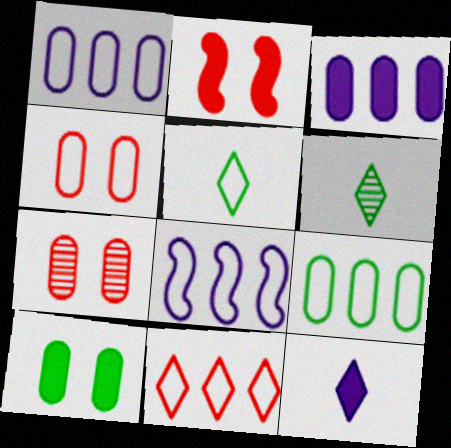[[1, 2, 6], 
[4, 5, 8], 
[8, 9, 11]]